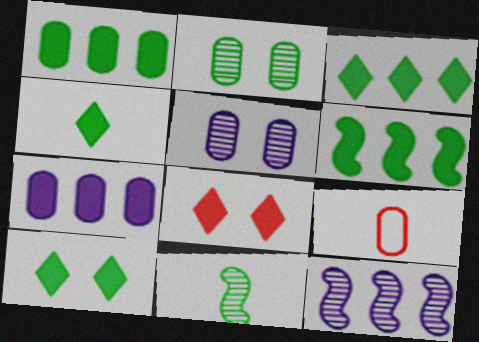[[1, 3, 6], 
[1, 5, 9], 
[2, 7, 9], 
[3, 4, 10], 
[9, 10, 12]]